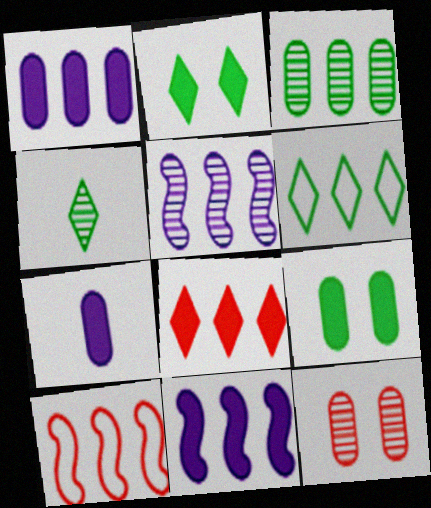[[2, 4, 6], 
[4, 5, 12]]